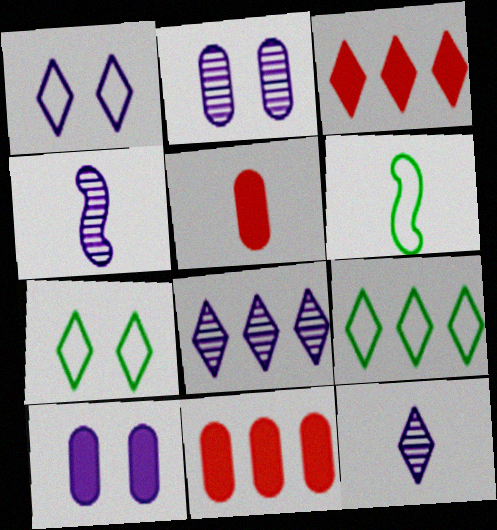[[2, 3, 6], 
[2, 4, 8], 
[3, 7, 12], 
[3, 8, 9], 
[4, 7, 11], 
[5, 6, 12]]